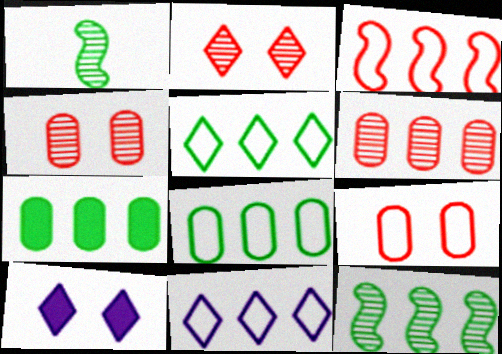[[3, 8, 11], 
[5, 7, 12]]